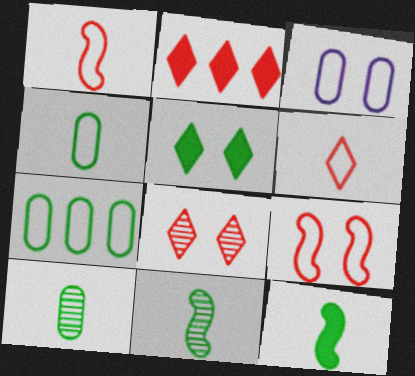[[2, 3, 11], 
[2, 6, 8], 
[5, 7, 11]]